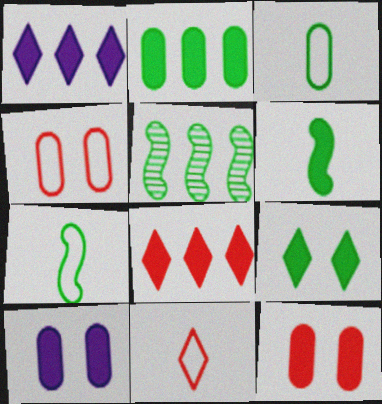[[1, 6, 12], 
[2, 6, 9], 
[3, 5, 9], 
[5, 10, 11], 
[6, 8, 10]]